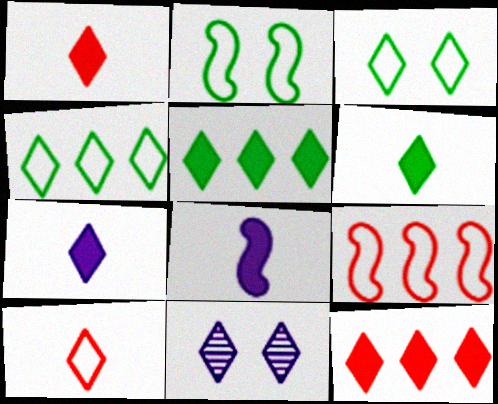[[1, 4, 11], 
[1, 6, 7], 
[5, 10, 11]]